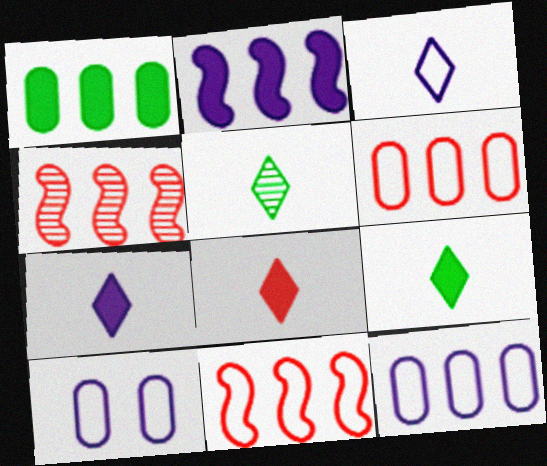[[3, 5, 8], 
[4, 9, 10], 
[7, 8, 9]]